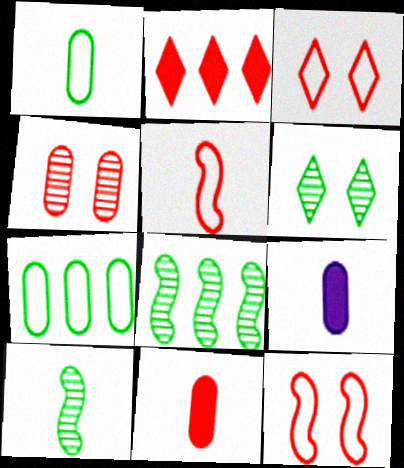[[2, 4, 5], 
[3, 8, 9], 
[4, 7, 9]]